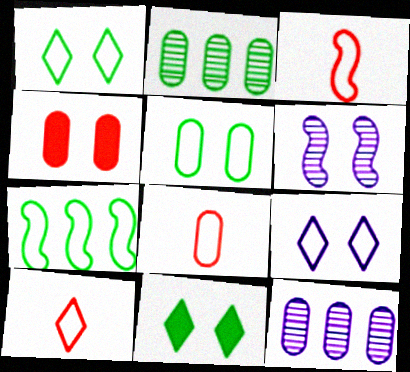[[1, 4, 6], 
[3, 8, 10], 
[3, 11, 12], 
[7, 8, 9]]